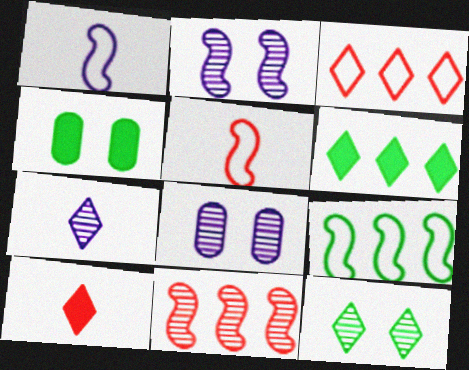[[5, 6, 8], 
[8, 9, 10]]